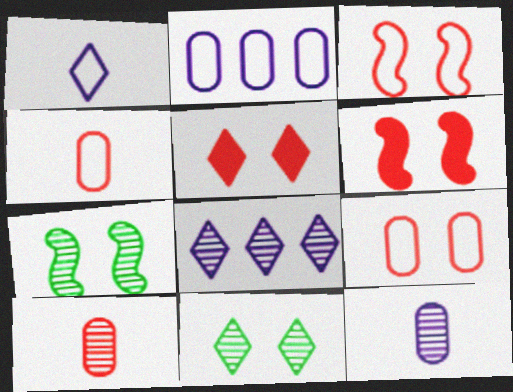[[7, 8, 10]]